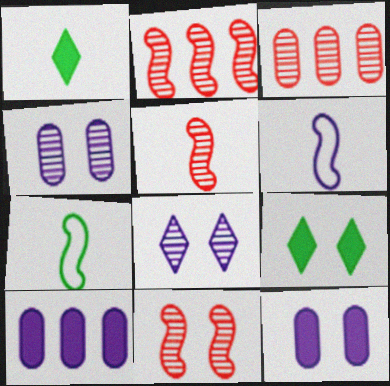[[2, 5, 11], 
[3, 6, 9], 
[6, 8, 10]]